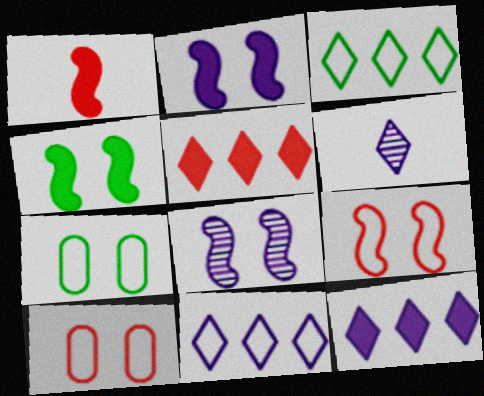[[4, 8, 9]]